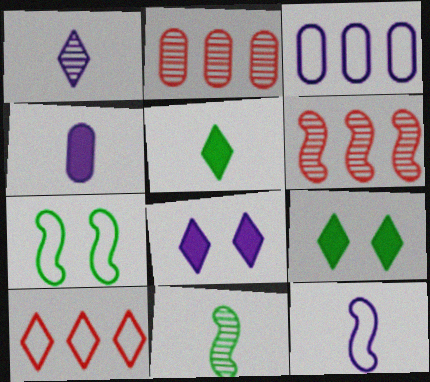[[1, 4, 12], 
[1, 9, 10], 
[2, 9, 12]]